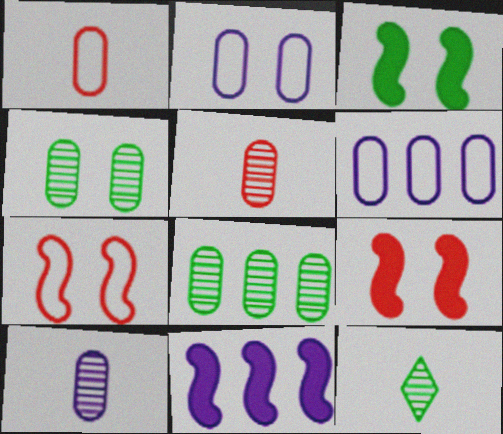[[6, 9, 12]]